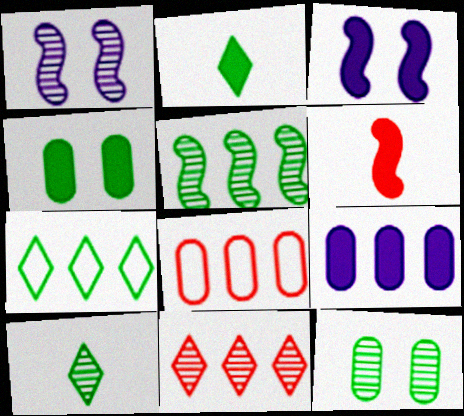[[1, 2, 8], 
[3, 8, 10], 
[5, 10, 12]]